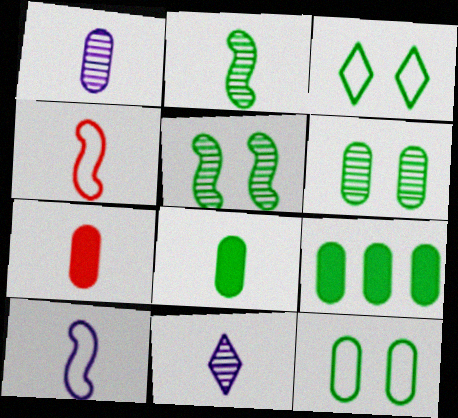[[2, 3, 9], 
[4, 8, 11]]